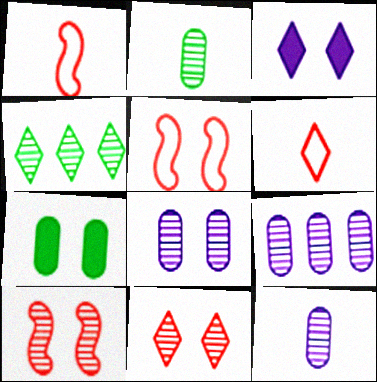[[3, 4, 6], 
[4, 10, 12], 
[8, 9, 12]]